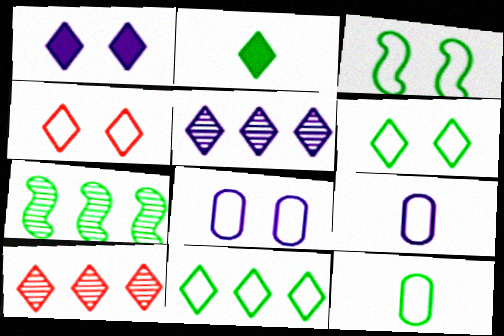[[2, 4, 5], 
[3, 4, 8], 
[3, 11, 12]]